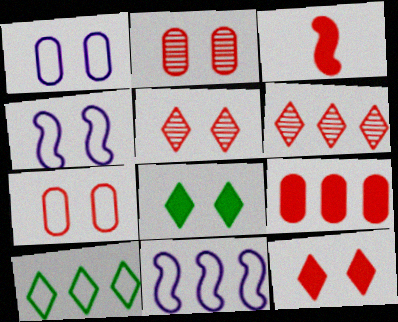[[2, 4, 8], 
[3, 6, 7], 
[3, 9, 12]]